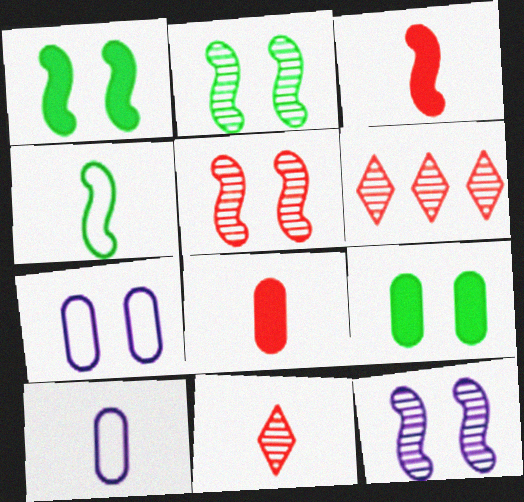[[1, 6, 10], 
[2, 5, 12]]